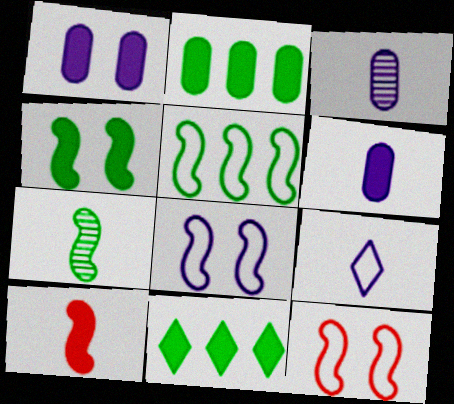[[1, 10, 11], 
[3, 11, 12], 
[4, 5, 7]]